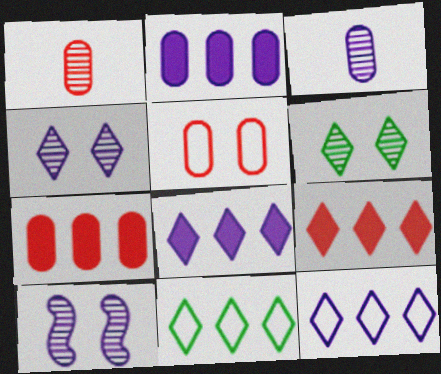[[1, 5, 7]]